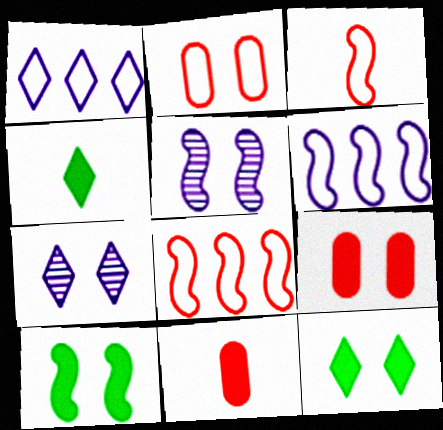[[2, 5, 12], 
[2, 7, 10]]